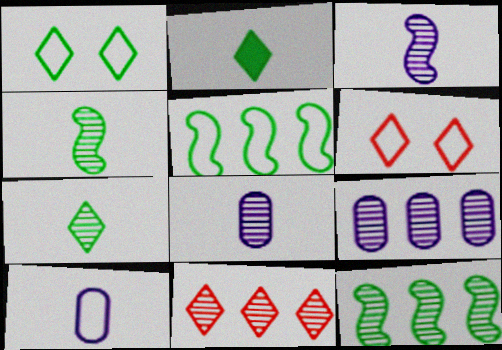[[5, 6, 10], 
[9, 11, 12]]